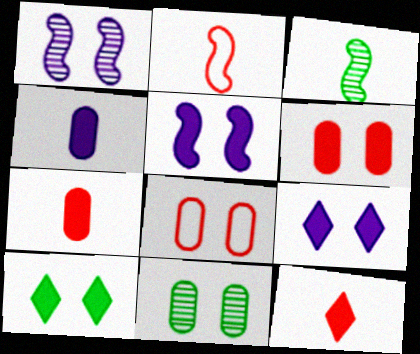[[1, 8, 10], 
[5, 6, 10]]